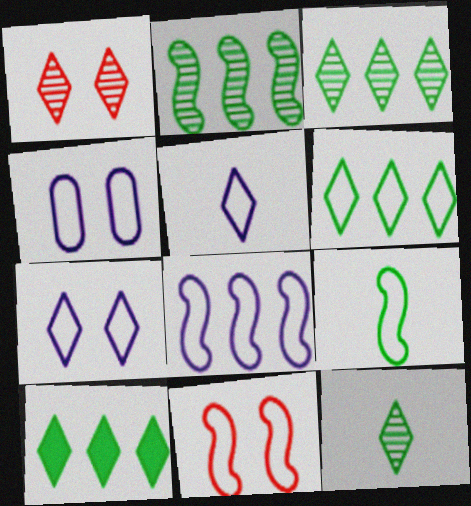[[1, 5, 10], 
[3, 6, 10], 
[4, 5, 8], 
[8, 9, 11]]